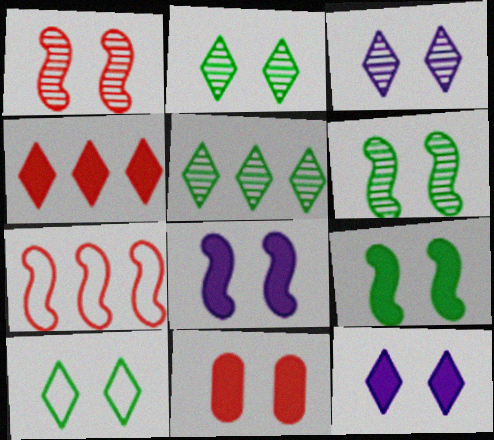[[9, 11, 12]]